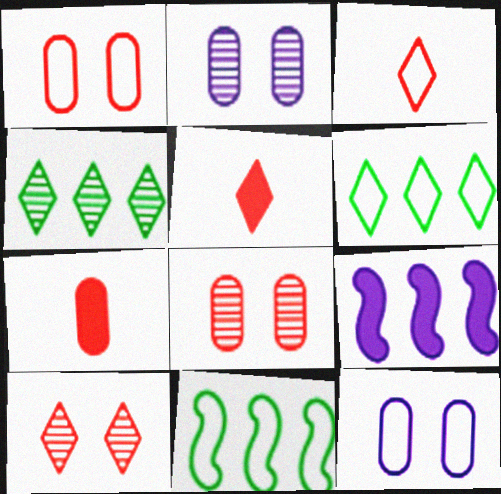[[2, 5, 11], 
[3, 11, 12]]